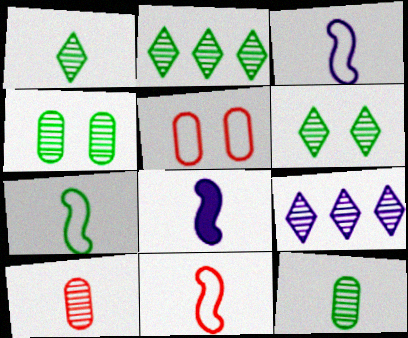[[1, 2, 6], 
[2, 5, 8], 
[3, 7, 11]]